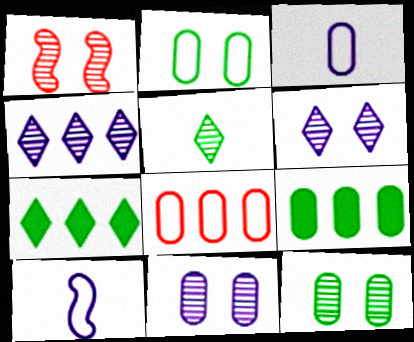[[1, 3, 7], 
[1, 6, 12], 
[2, 3, 8]]